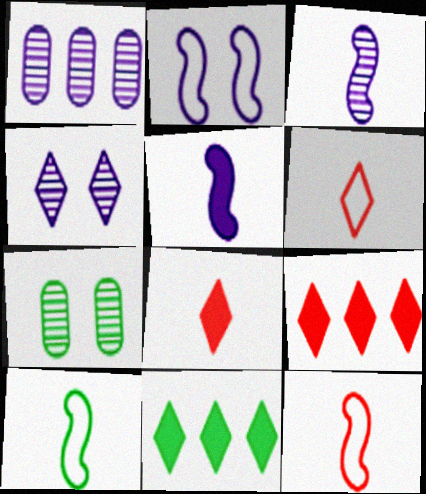[[1, 3, 4], 
[4, 6, 11], 
[7, 10, 11]]